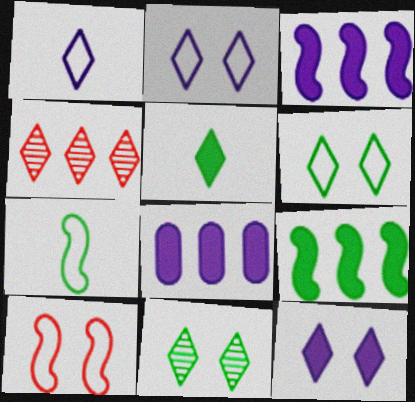[[2, 4, 5]]